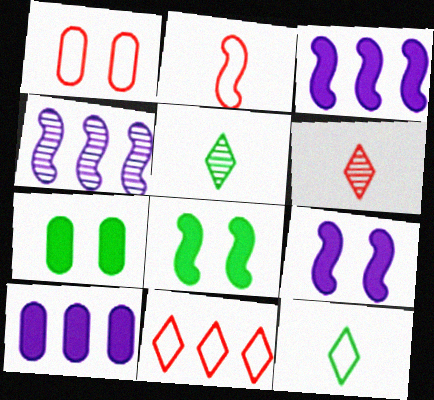[[1, 2, 11], 
[1, 3, 5], 
[2, 4, 8]]